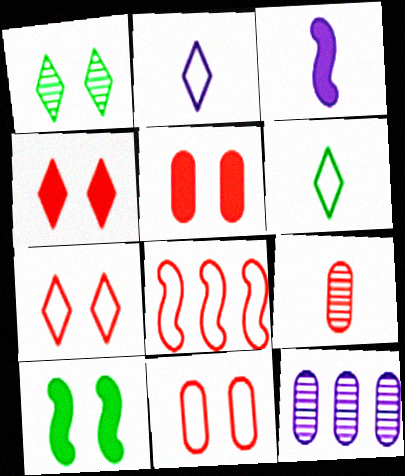[[3, 6, 9], 
[4, 8, 9]]